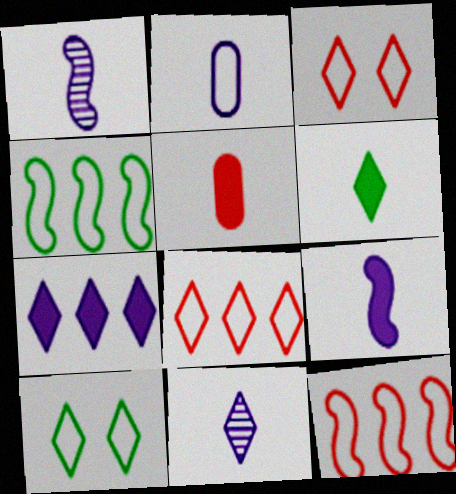[[2, 3, 4], 
[2, 9, 11], 
[2, 10, 12], 
[5, 6, 9]]